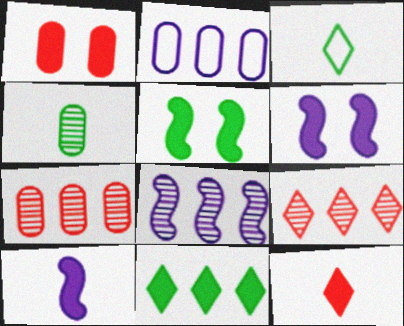[[1, 2, 4], 
[1, 3, 8], 
[1, 10, 11], 
[3, 6, 7]]